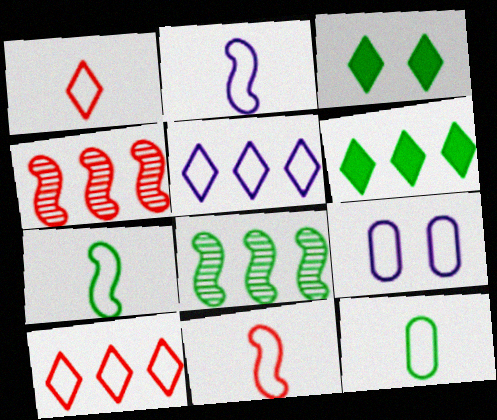[[1, 2, 12], 
[2, 5, 9], 
[2, 7, 11], 
[3, 8, 12], 
[7, 9, 10]]